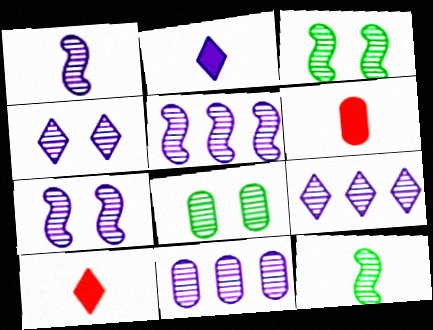[[1, 4, 11], 
[1, 5, 7], 
[5, 9, 11]]